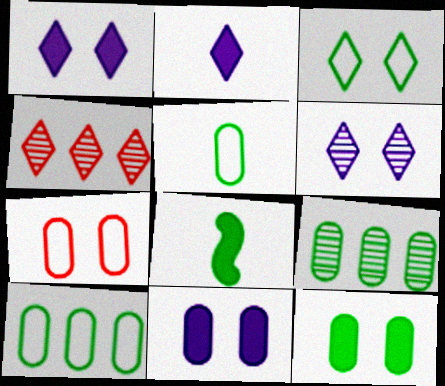[[2, 3, 4], 
[3, 8, 9], 
[5, 9, 12]]